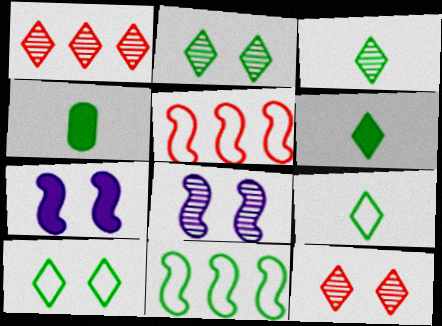[[2, 4, 11], 
[3, 6, 9]]